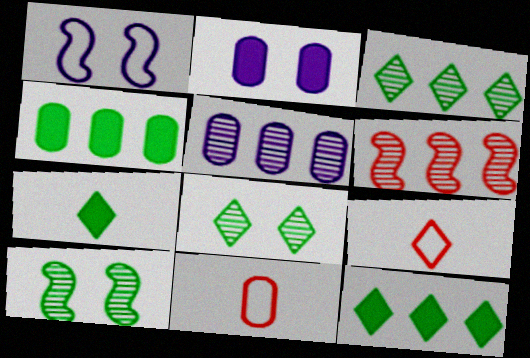[[3, 5, 6]]